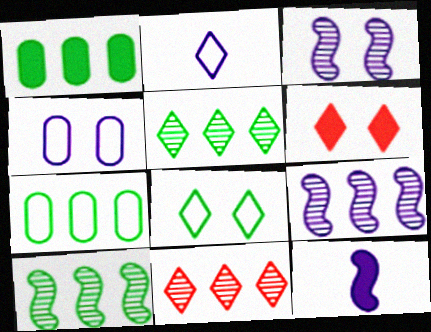[[1, 6, 12], 
[2, 5, 6]]